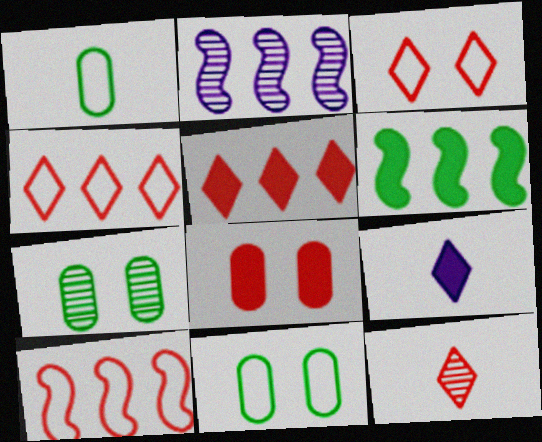[[2, 6, 10], 
[2, 7, 12], 
[3, 5, 12], 
[6, 8, 9], 
[7, 9, 10], 
[8, 10, 12]]